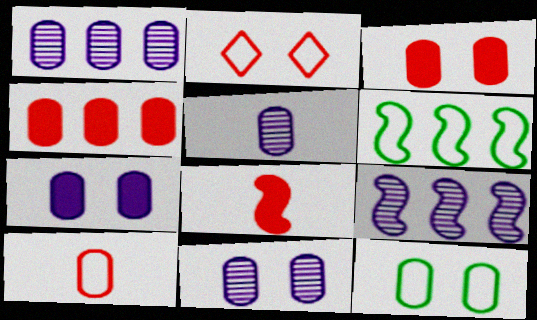[[1, 5, 11], 
[3, 11, 12], 
[4, 5, 12]]